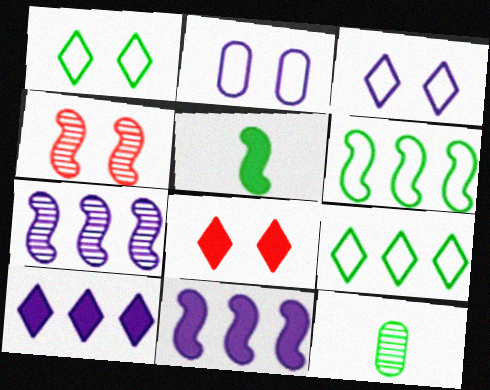[]